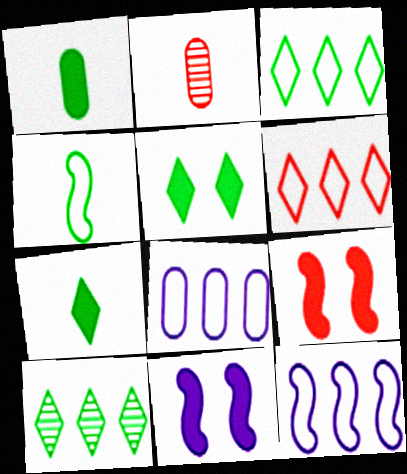[[2, 3, 11], 
[2, 5, 12], 
[2, 6, 9]]